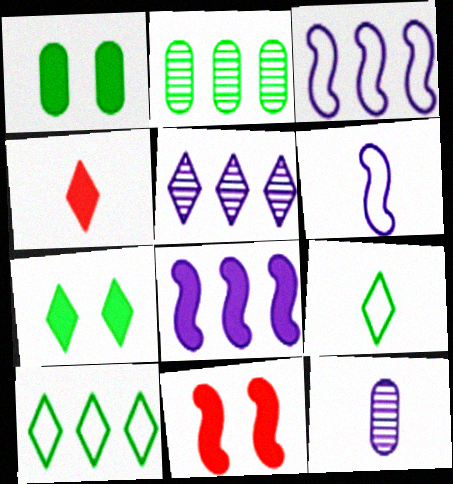[[1, 4, 8], 
[10, 11, 12]]